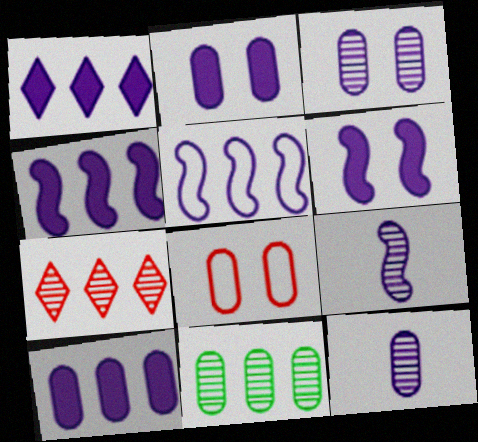[[1, 4, 10], 
[5, 6, 9]]